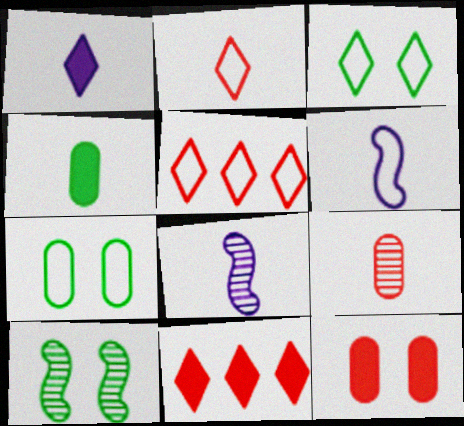[[2, 4, 8], 
[5, 6, 7], 
[7, 8, 11]]